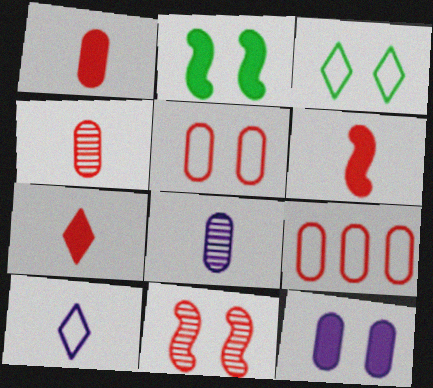[[1, 6, 7], 
[3, 11, 12], 
[7, 9, 11]]